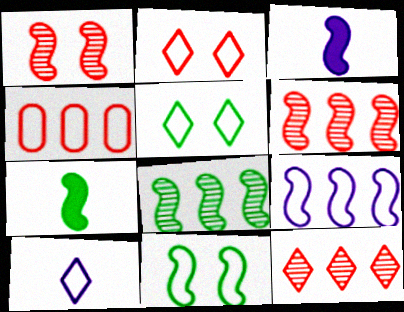[[1, 7, 9], 
[3, 6, 11], 
[4, 10, 11], 
[7, 8, 11]]